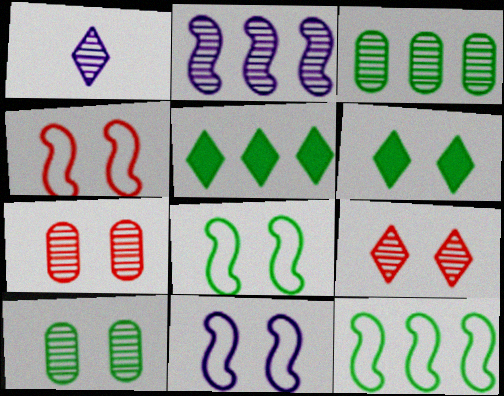[[3, 5, 12], 
[4, 8, 11], 
[6, 7, 11], 
[6, 8, 10]]